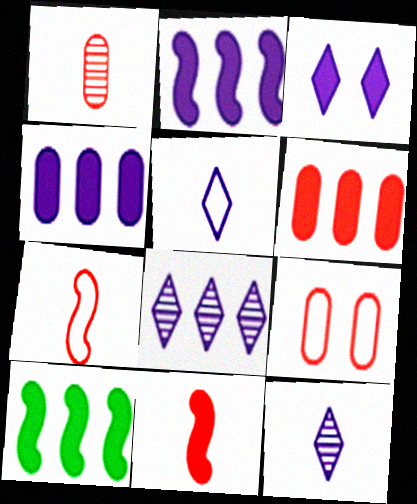[[1, 6, 9], 
[3, 5, 8], 
[9, 10, 12]]